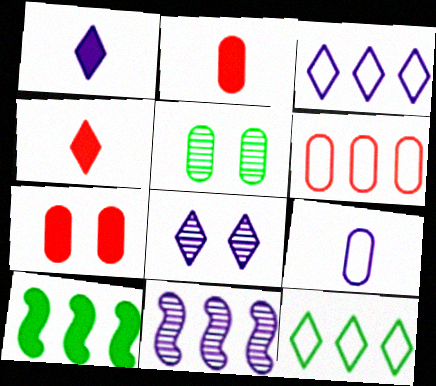[[1, 3, 8], 
[1, 7, 10], 
[4, 8, 12]]